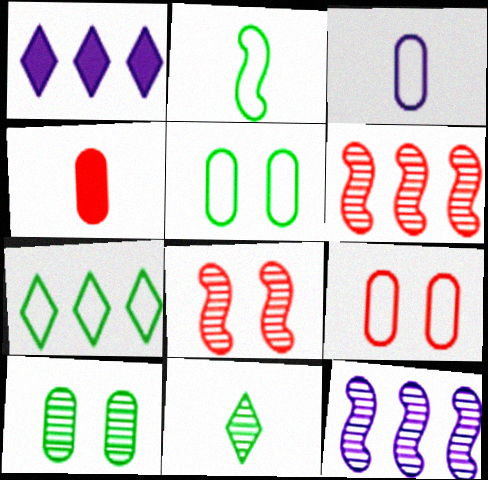[[2, 5, 7]]